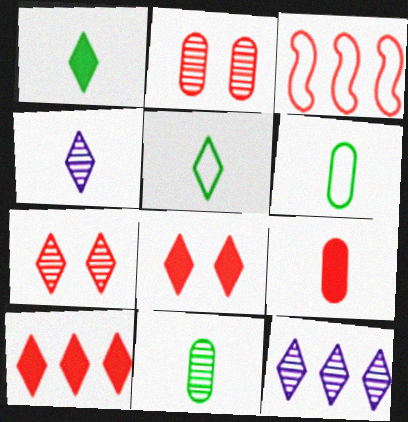[[3, 7, 9], 
[5, 8, 12]]